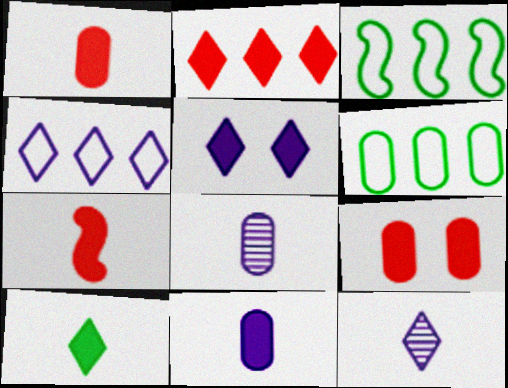[[2, 5, 10], 
[2, 7, 9], 
[3, 9, 12], 
[4, 5, 12], 
[6, 8, 9], 
[7, 10, 11]]